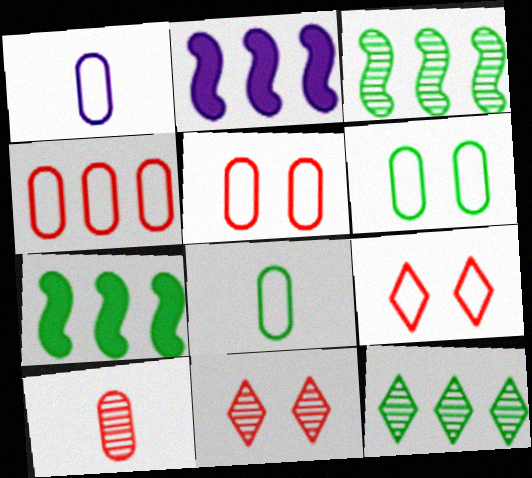[[1, 4, 6], 
[1, 7, 11], 
[2, 4, 12], 
[2, 8, 11]]